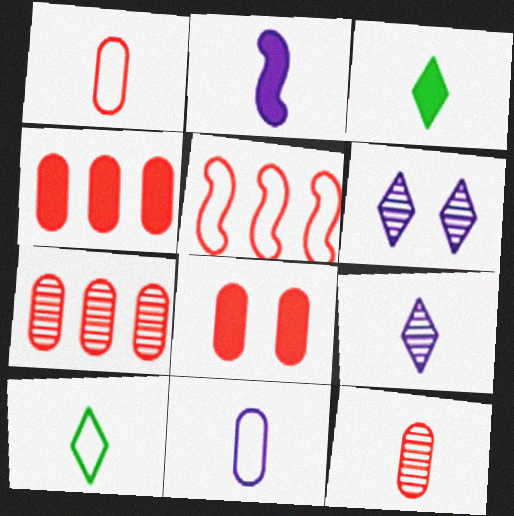[[1, 7, 8], 
[2, 9, 11], 
[2, 10, 12]]